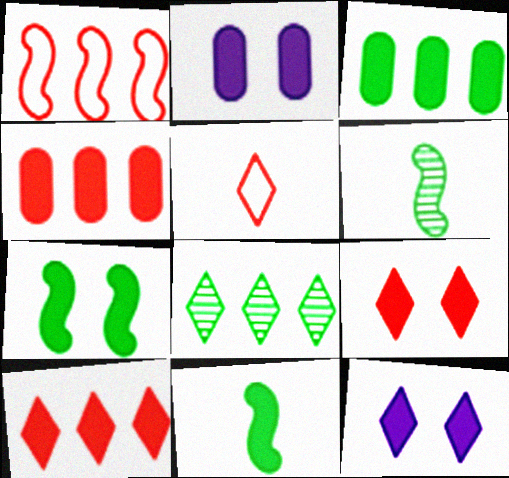[[2, 7, 9], 
[2, 10, 11], 
[4, 11, 12], 
[5, 8, 12]]